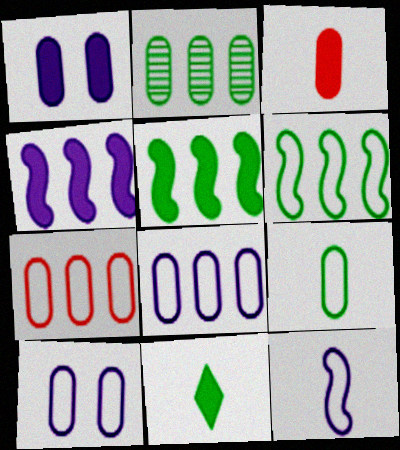[[2, 3, 10], 
[7, 9, 10]]